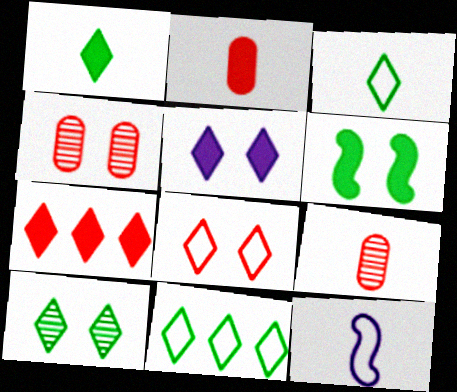[[1, 5, 7], 
[1, 9, 12], 
[1, 10, 11], 
[5, 8, 10]]